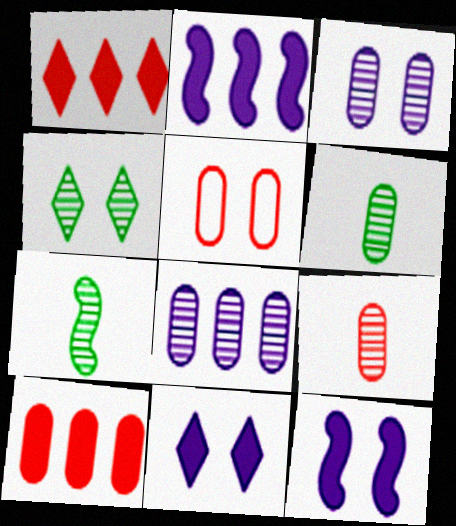[[4, 5, 12], 
[5, 9, 10]]